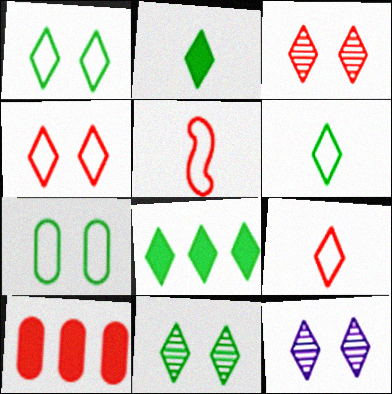[[3, 5, 10], 
[3, 11, 12], 
[6, 8, 11], 
[8, 9, 12]]